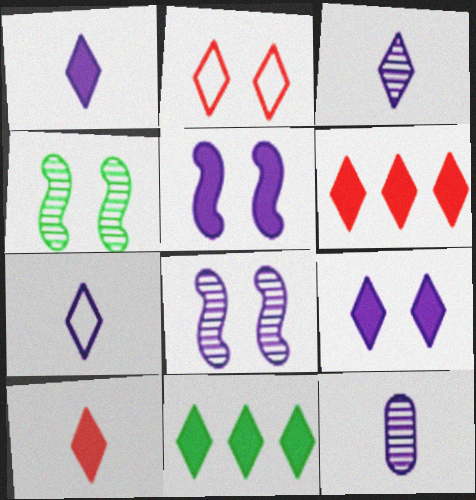[[1, 3, 7], 
[2, 3, 11], 
[9, 10, 11]]